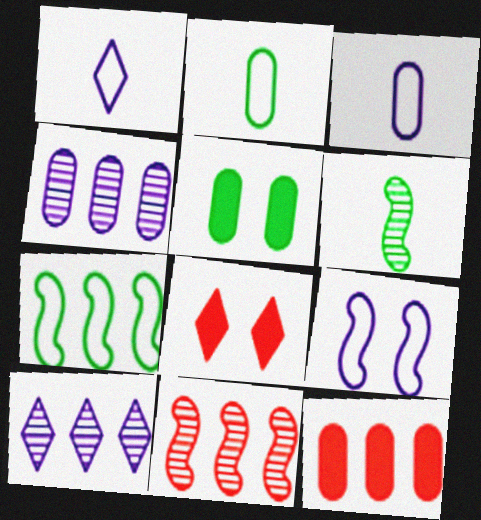[[1, 5, 11], 
[7, 10, 12]]